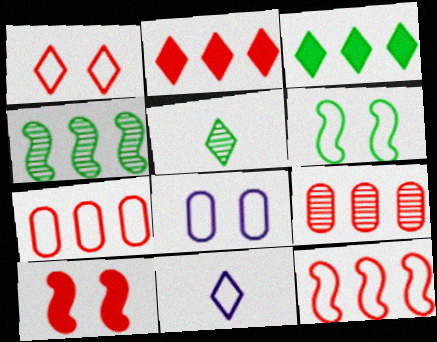[[1, 6, 8], 
[2, 9, 12], 
[6, 7, 11]]